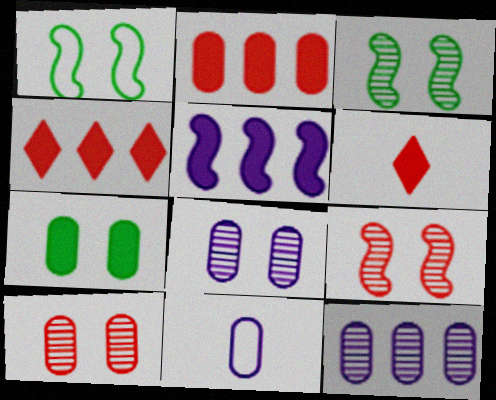[[1, 6, 12], 
[3, 4, 11], 
[5, 6, 7]]